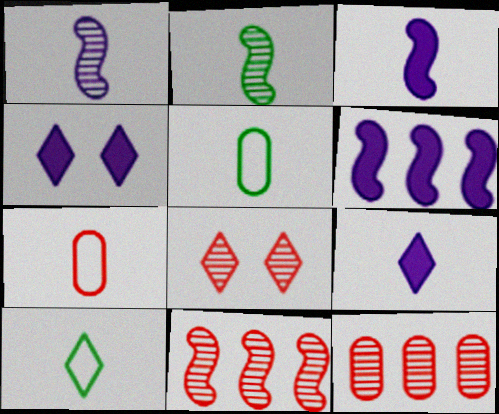[[2, 7, 9], 
[4, 5, 11], 
[5, 6, 8]]